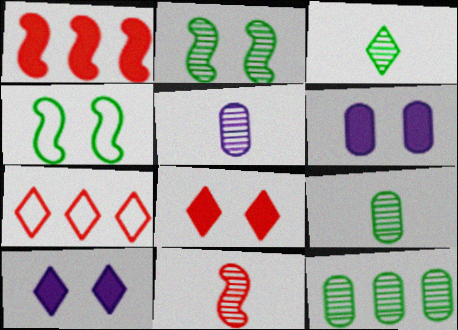[[2, 3, 12], 
[3, 5, 11], 
[3, 7, 10]]